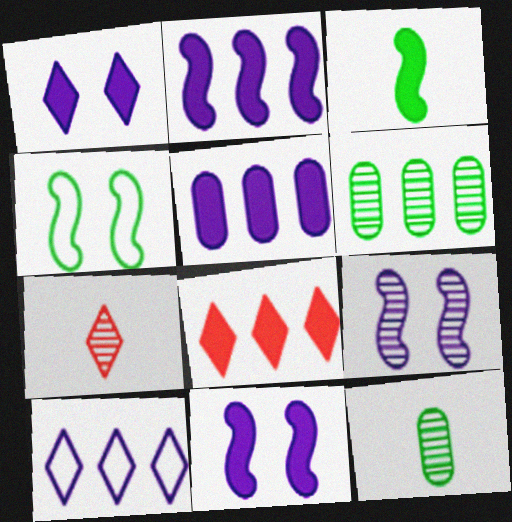[[4, 5, 7], 
[6, 7, 9]]